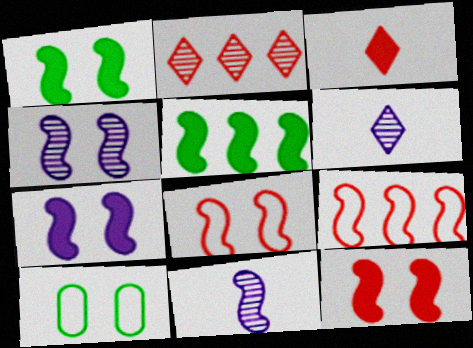[[1, 4, 8], 
[1, 7, 12], 
[1, 9, 11], 
[5, 8, 11]]